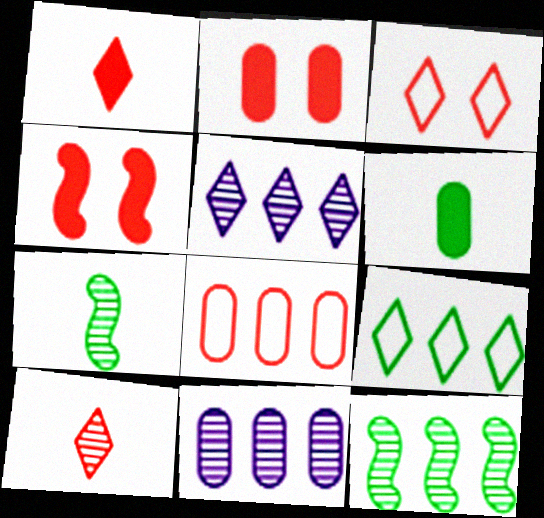[[4, 8, 10]]